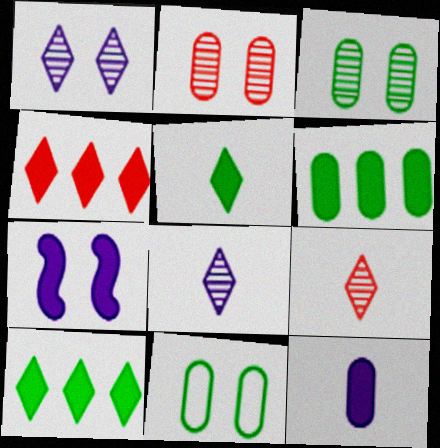[]